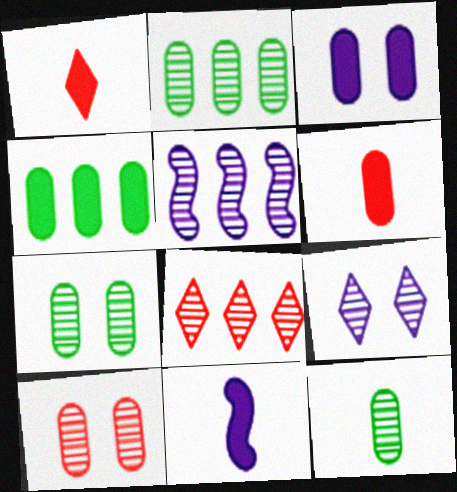[[2, 5, 8], 
[2, 7, 12], 
[3, 4, 6]]